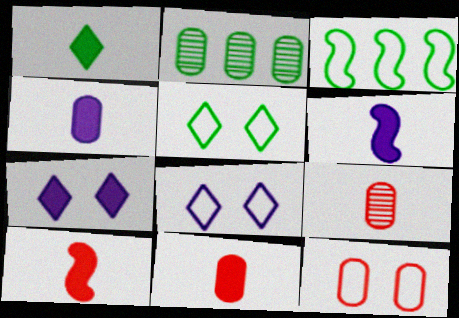[[1, 4, 10], 
[1, 6, 11], 
[2, 4, 12], 
[2, 8, 10], 
[3, 7, 9]]